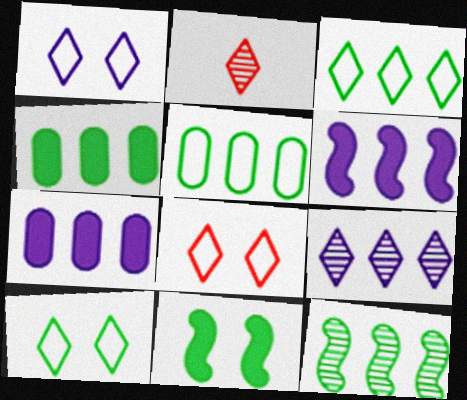[[1, 8, 10], 
[3, 4, 12]]